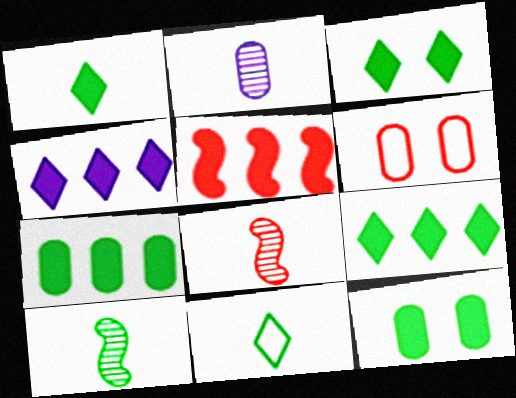[[1, 3, 9], 
[2, 6, 7], 
[4, 5, 7], 
[4, 6, 10]]